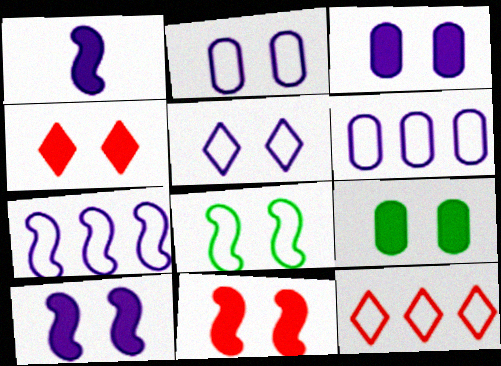[[4, 9, 10]]